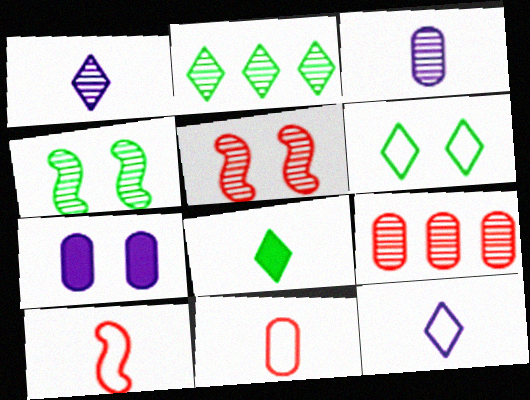[[1, 4, 9], 
[2, 3, 5], 
[2, 6, 8], 
[2, 7, 10], 
[3, 8, 10], 
[5, 6, 7]]